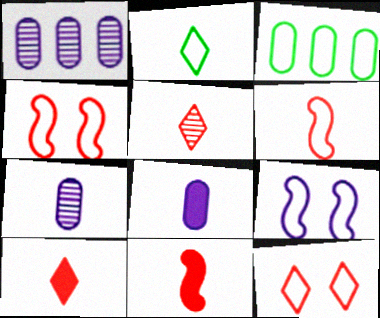[[2, 7, 11]]